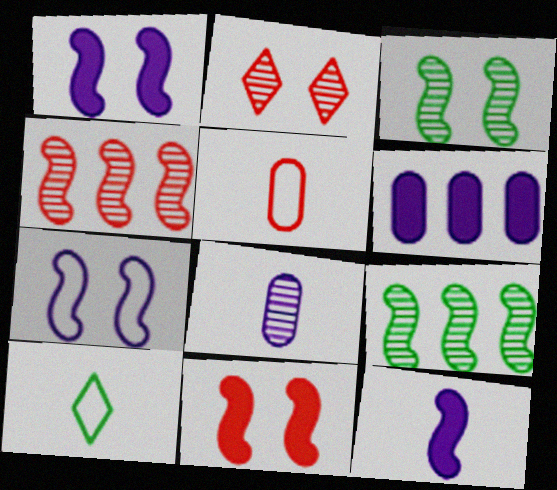[[2, 8, 9], 
[3, 7, 11]]